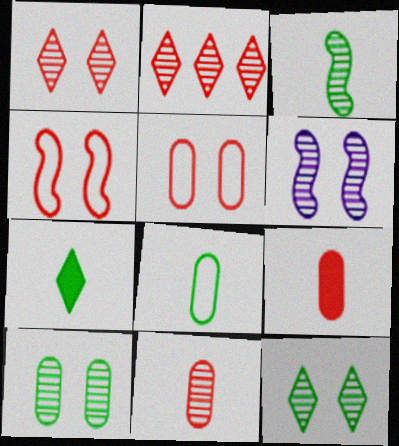[[1, 6, 10], 
[2, 4, 9], 
[3, 7, 8]]